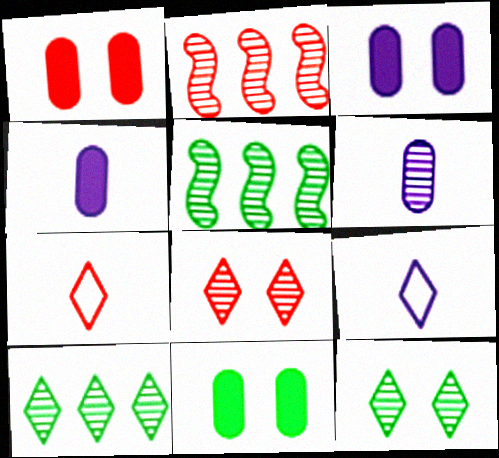[[1, 2, 7], 
[1, 3, 11], 
[1, 5, 9], 
[2, 6, 12], 
[2, 9, 11], 
[3, 5, 7], 
[5, 6, 8]]